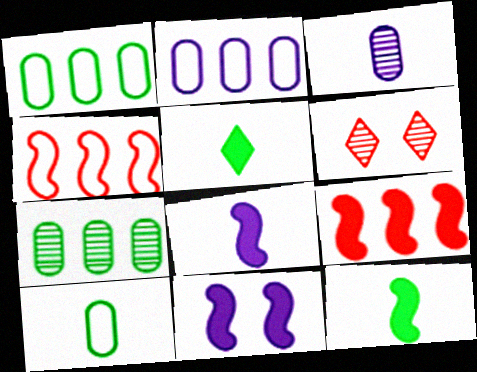[[1, 6, 8], 
[2, 6, 12], 
[9, 11, 12]]